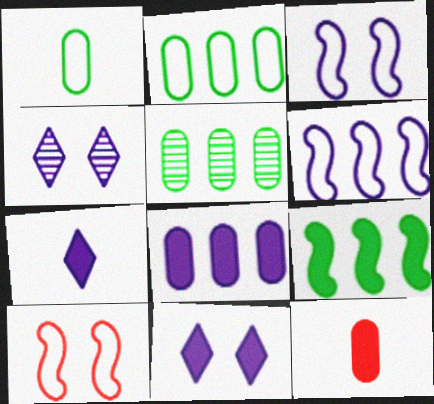[[5, 7, 10], 
[9, 11, 12]]